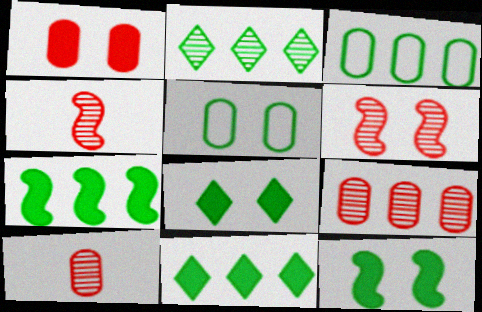[[2, 3, 7]]